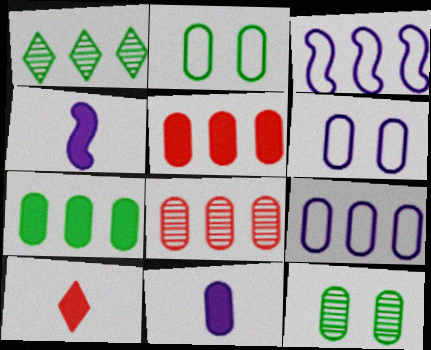[[1, 3, 5], 
[2, 8, 11], 
[3, 10, 12], 
[7, 8, 9]]